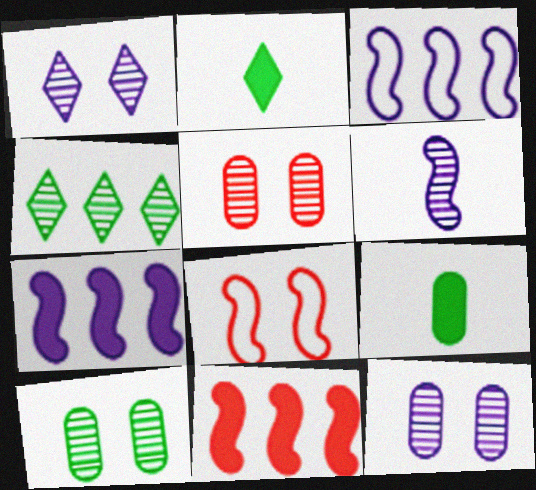[[2, 3, 5], 
[4, 5, 6], 
[5, 10, 12]]